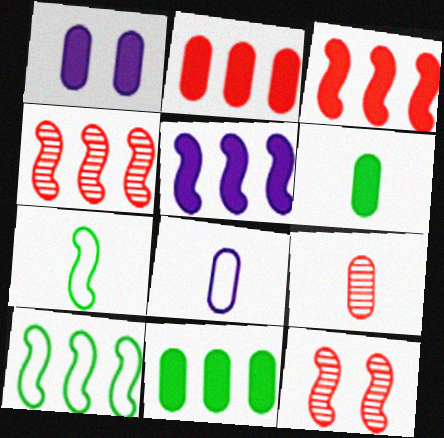[[1, 2, 6], 
[4, 5, 10], 
[5, 7, 12], 
[6, 8, 9]]